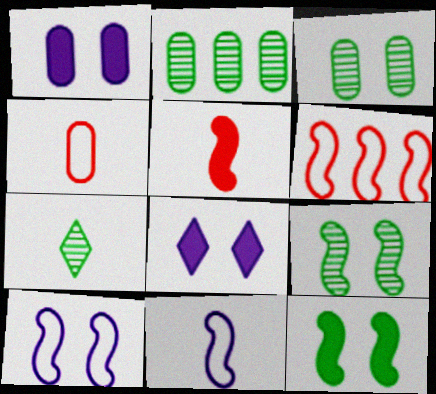[[1, 2, 4], 
[1, 6, 7], 
[2, 7, 9]]